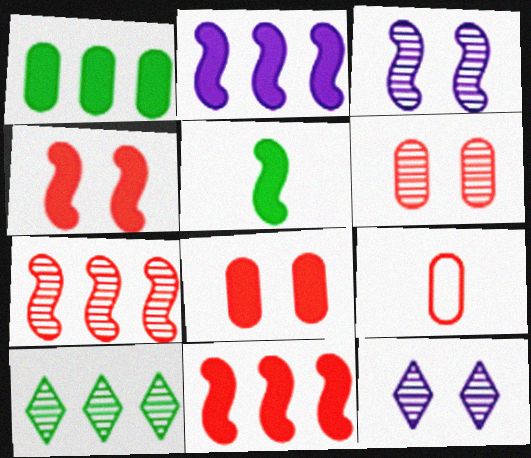[[2, 4, 5]]